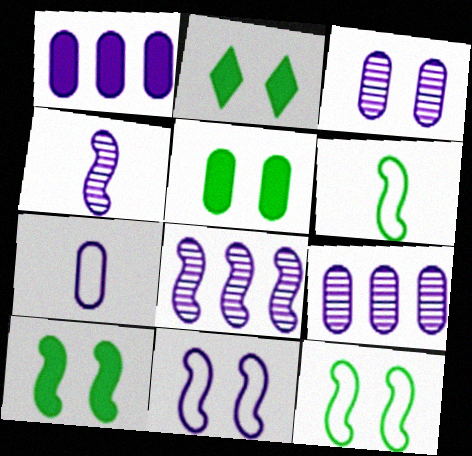[[1, 3, 7], 
[2, 5, 10]]